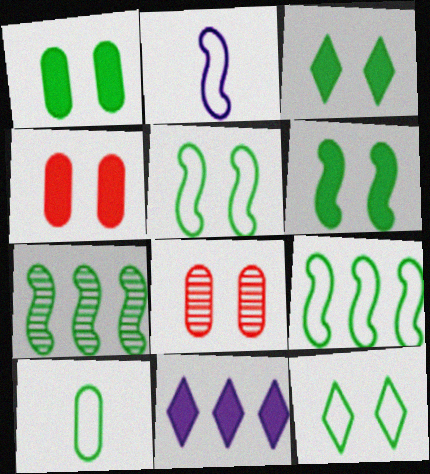[[1, 3, 6], 
[3, 7, 10], 
[9, 10, 12]]